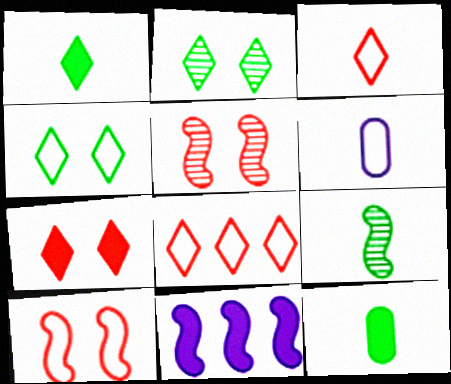[[7, 11, 12], 
[9, 10, 11]]